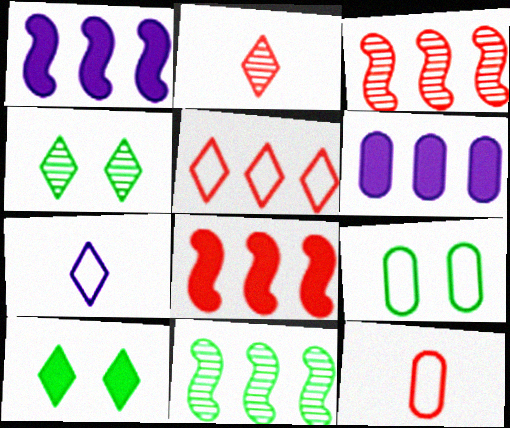[[1, 2, 9], 
[1, 4, 12], 
[5, 6, 11]]